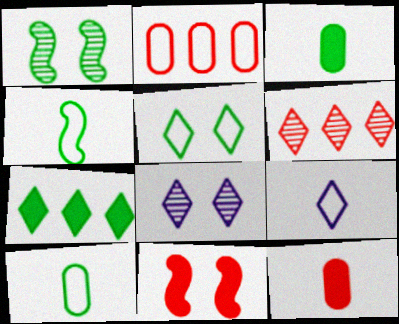[[1, 7, 10]]